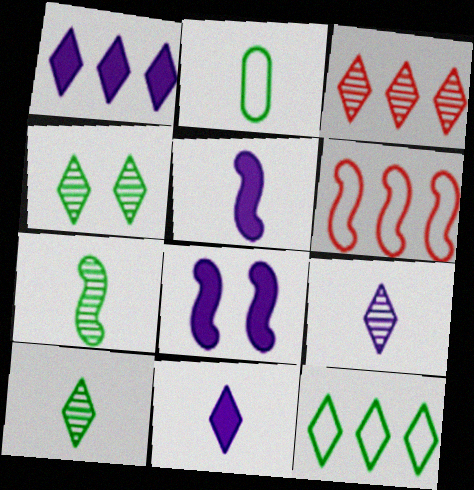[[1, 3, 12], 
[2, 3, 8], 
[3, 4, 9], 
[6, 7, 8]]